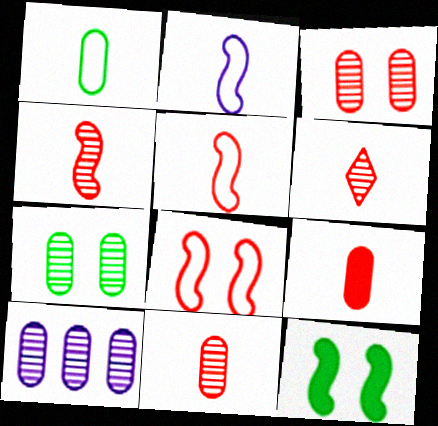[[4, 6, 11], 
[5, 6, 9], 
[7, 10, 11]]